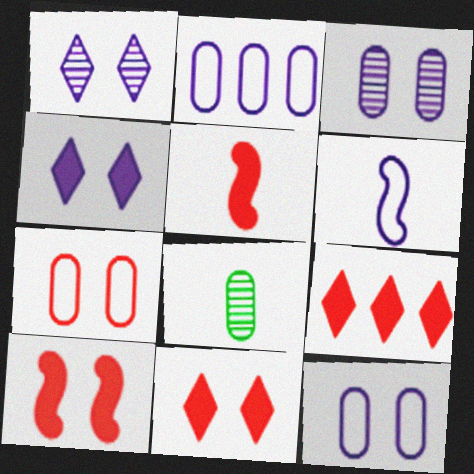[]